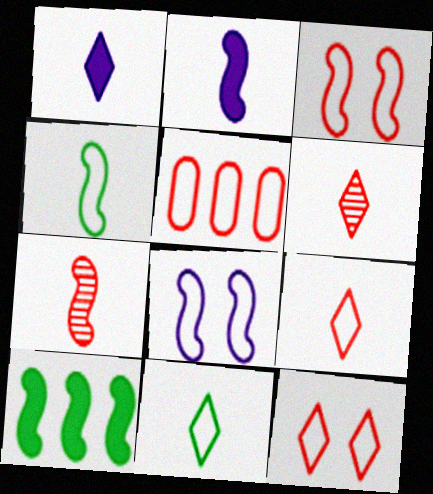[[1, 6, 11], 
[2, 4, 7], 
[3, 5, 9], 
[5, 8, 11], 
[7, 8, 10]]